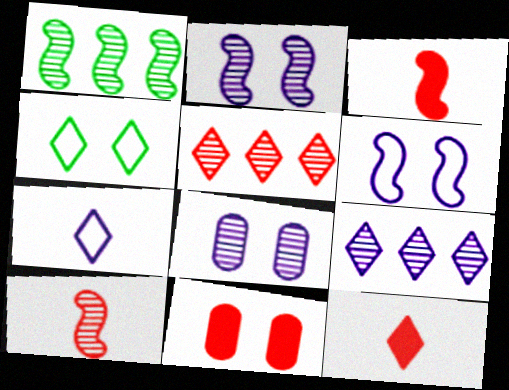[[1, 2, 10], 
[1, 3, 6], 
[1, 7, 11], 
[2, 4, 11], 
[4, 9, 12]]